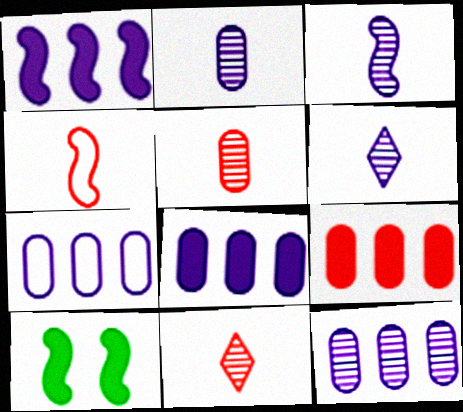[[2, 3, 6], 
[7, 8, 12], 
[7, 10, 11]]